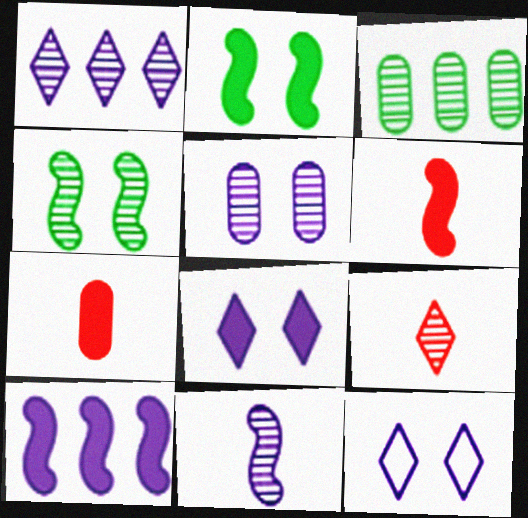[[1, 5, 11], 
[2, 6, 10], 
[3, 6, 12]]